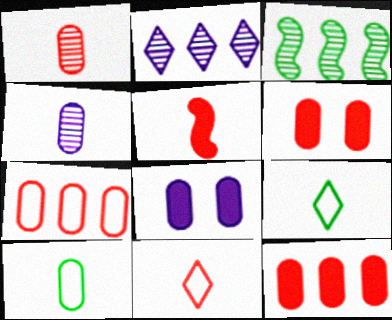[[1, 5, 11], 
[1, 6, 7], 
[3, 8, 11], 
[4, 5, 9]]